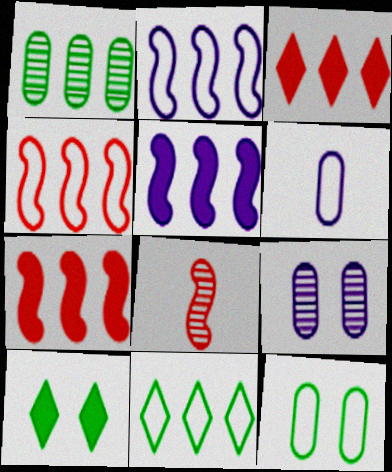[[1, 2, 3]]